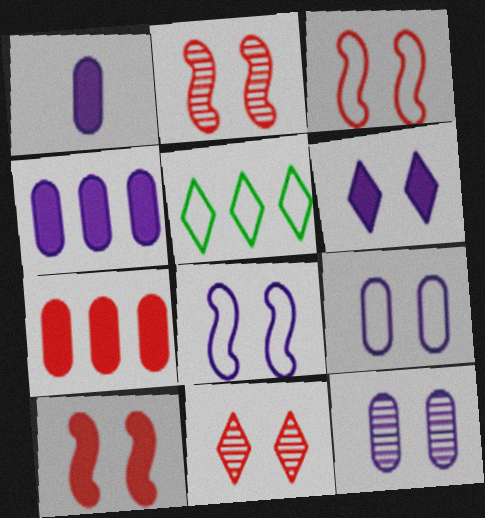[[1, 2, 5], 
[2, 3, 10], 
[6, 8, 12]]